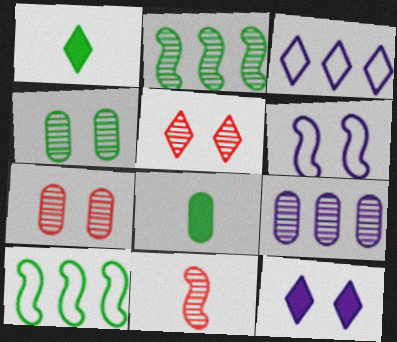[[1, 3, 5], 
[1, 4, 10]]